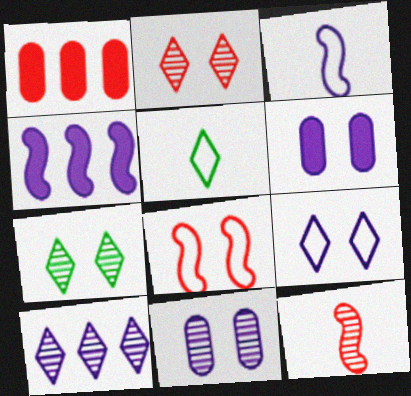[[1, 3, 7], 
[3, 6, 10], 
[6, 7, 8]]